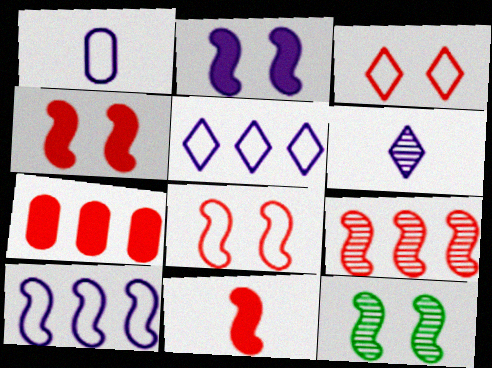[[2, 8, 12], 
[8, 9, 11], 
[10, 11, 12]]